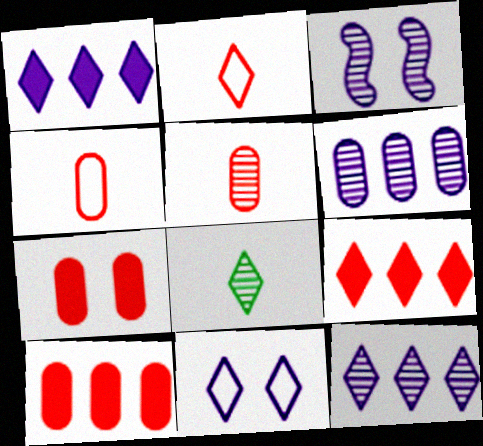[[8, 9, 11]]